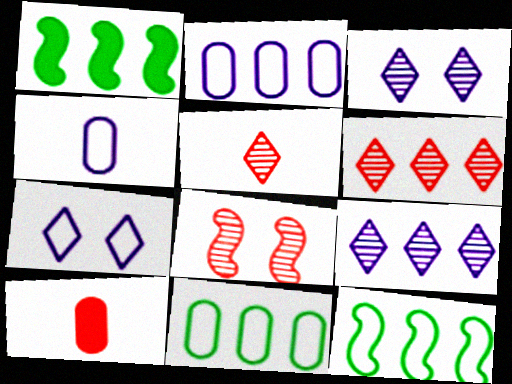[[1, 2, 6], 
[3, 10, 12]]